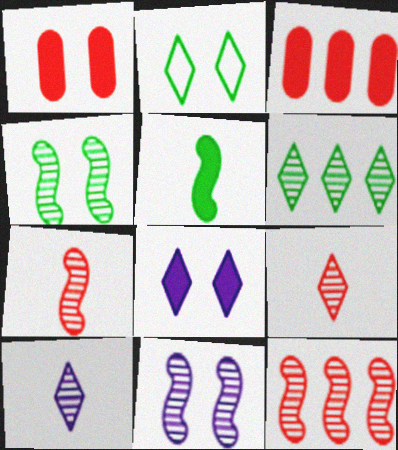[[1, 2, 11], 
[3, 5, 8]]